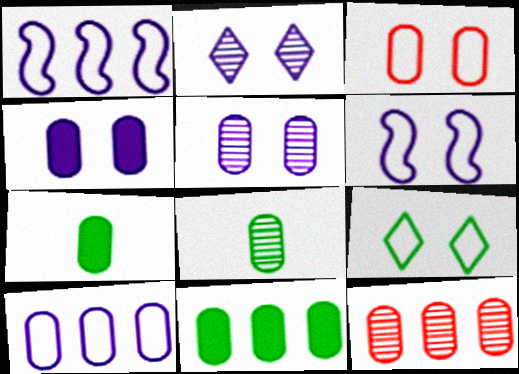[[2, 4, 6], 
[3, 6, 9], 
[5, 8, 12], 
[10, 11, 12]]